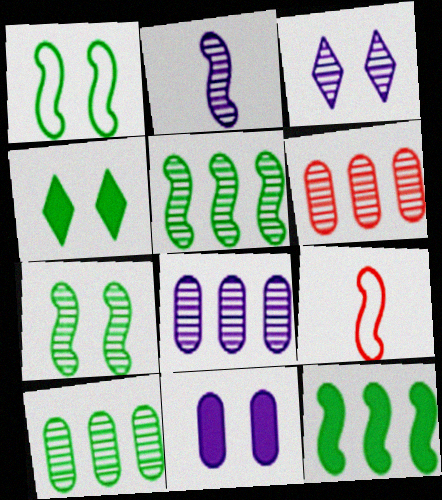[[2, 3, 8], 
[4, 8, 9], 
[6, 8, 10]]